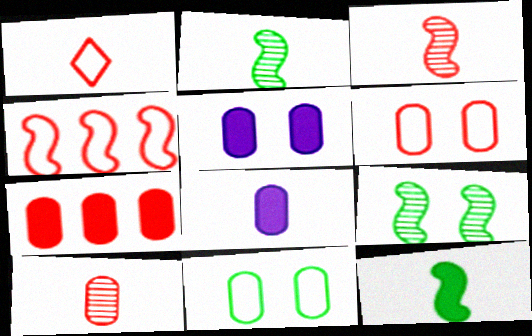[[1, 2, 8], 
[1, 4, 6], 
[6, 7, 10]]